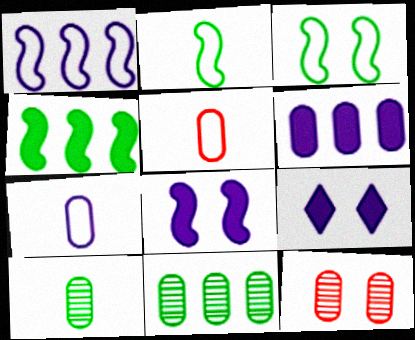[[3, 9, 12]]